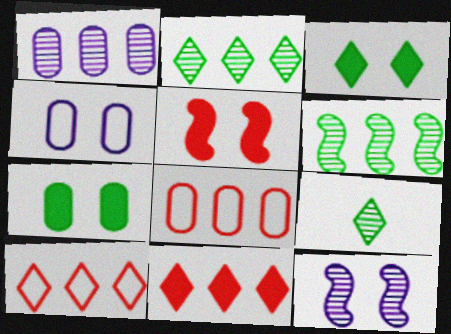[]